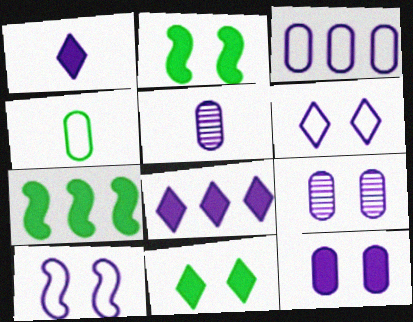[[3, 5, 12], 
[5, 8, 10]]